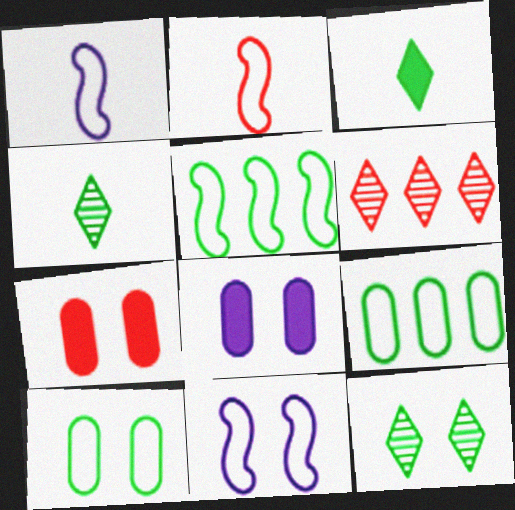[[2, 5, 11], 
[2, 6, 7], 
[7, 11, 12]]